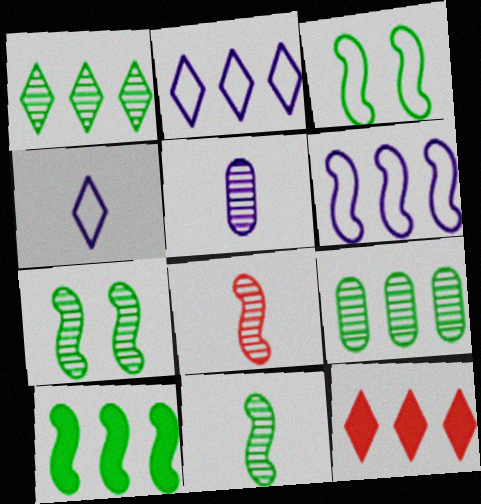[[1, 2, 12], 
[3, 5, 12], 
[3, 10, 11], 
[6, 9, 12]]